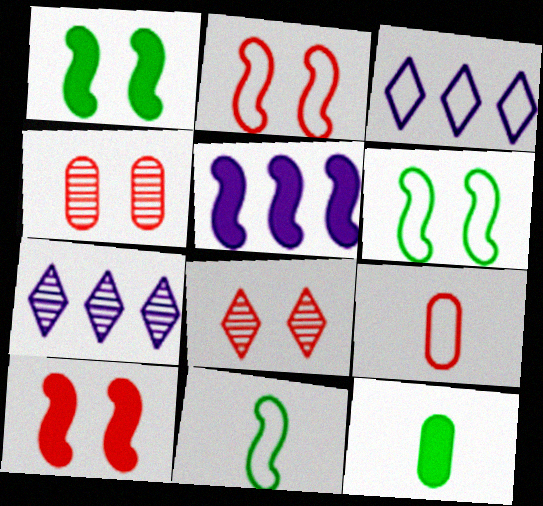[[1, 7, 9], 
[2, 7, 12], 
[3, 6, 9]]